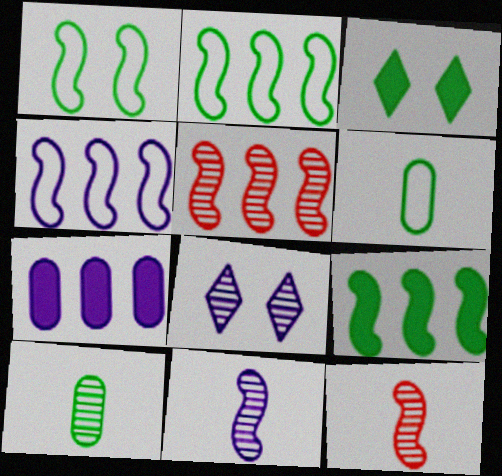[[2, 3, 10], 
[4, 5, 9], 
[5, 8, 10]]